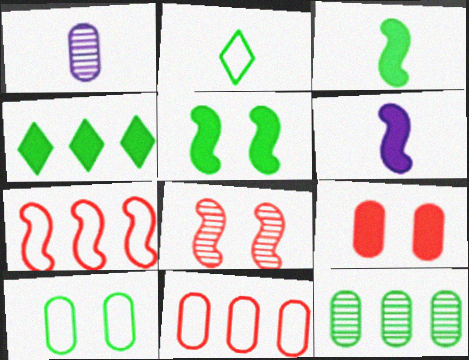[[2, 5, 12], 
[4, 6, 9]]